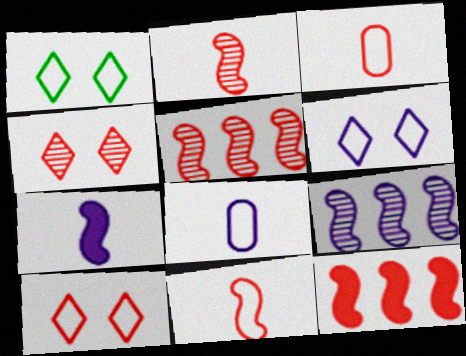[[1, 6, 10], 
[3, 4, 12]]